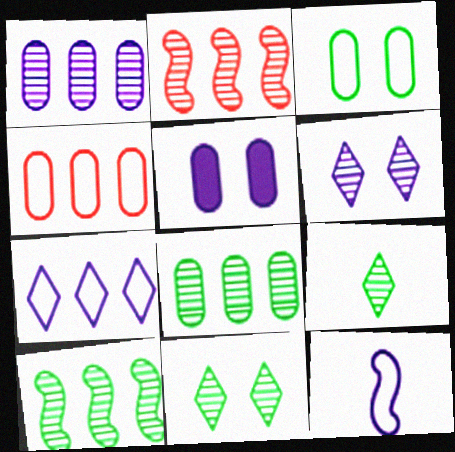[]